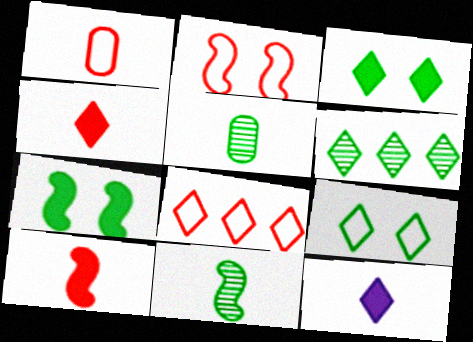[[1, 2, 8], 
[1, 11, 12]]